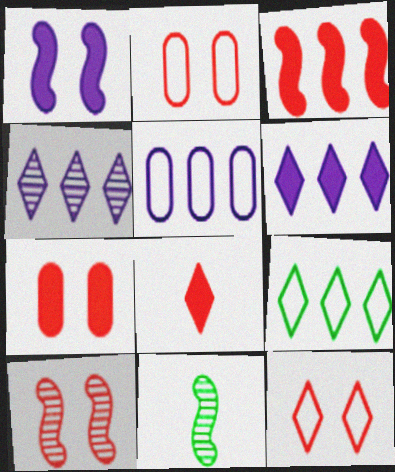[[2, 6, 11], 
[3, 7, 8], 
[7, 10, 12]]